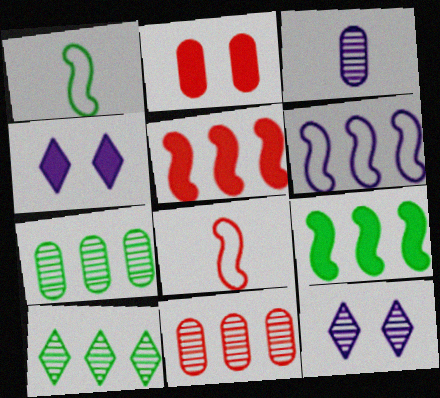[[1, 4, 11], 
[3, 4, 6], 
[4, 7, 8]]